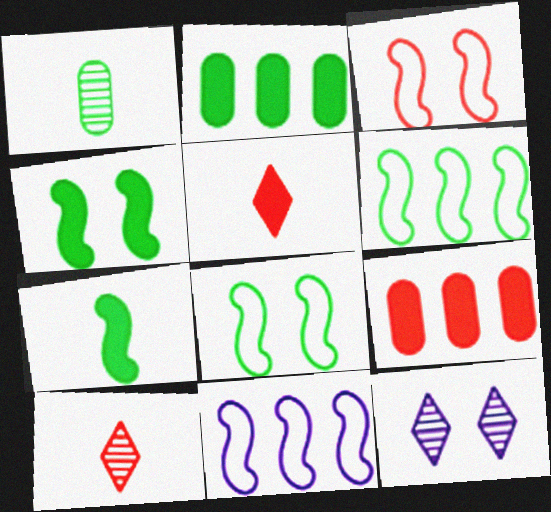[[3, 9, 10]]